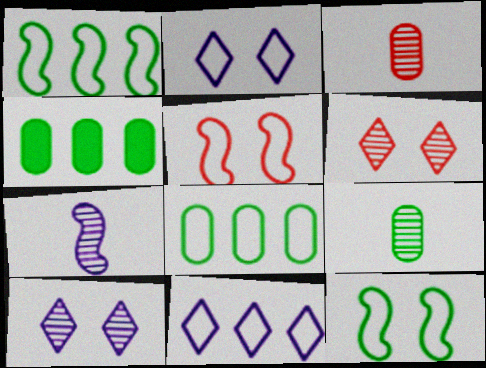[]